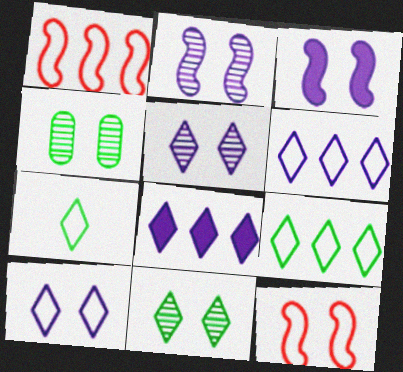[]